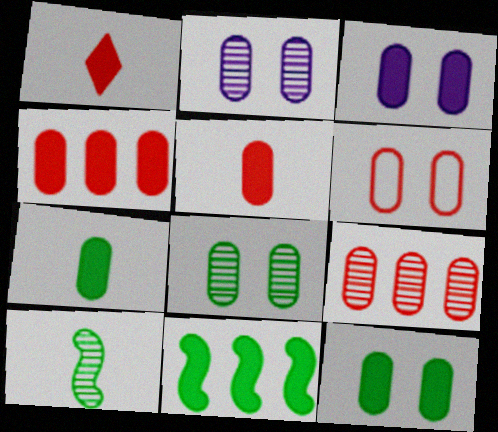[[1, 3, 11], 
[2, 6, 12], 
[3, 4, 7], 
[3, 6, 8], 
[5, 6, 9]]